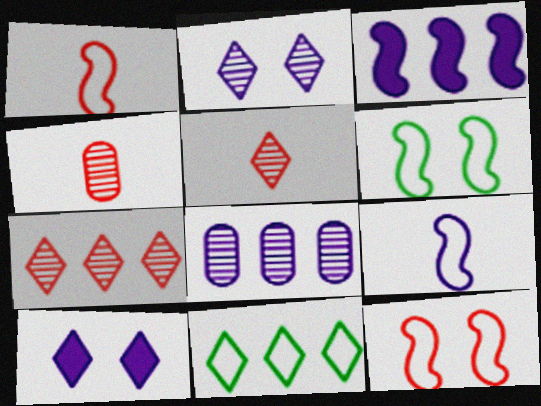[[5, 10, 11], 
[8, 9, 10]]